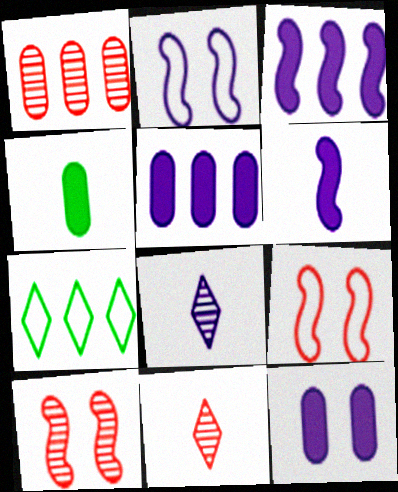[[1, 3, 7], 
[1, 10, 11], 
[2, 5, 8]]